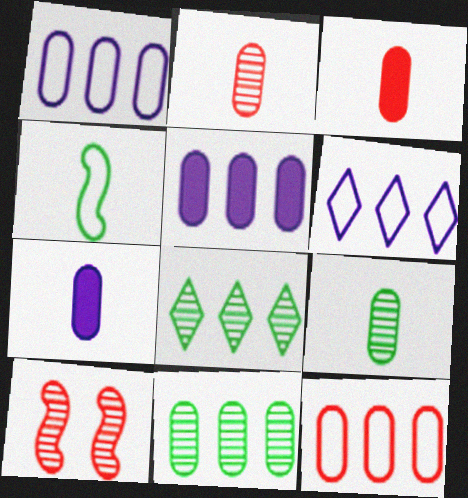[[5, 11, 12]]